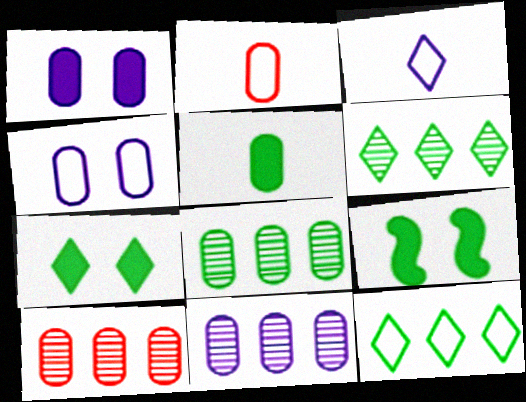[[1, 2, 8], 
[3, 9, 10], 
[4, 5, 10], 
[8, 10, 11]]